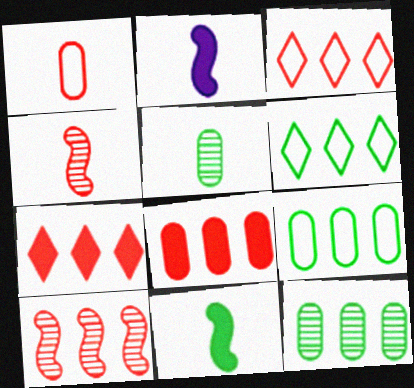[[3, 8, 10]]